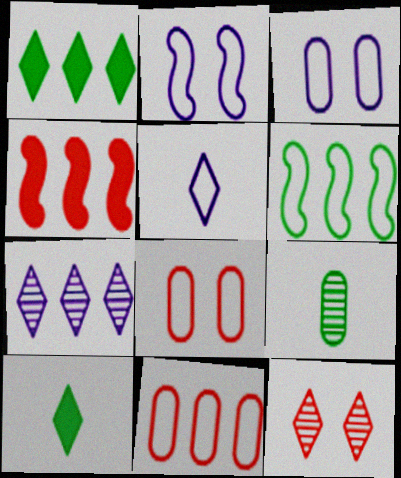[[1, 5, 12], 
[5, 6, 8]]